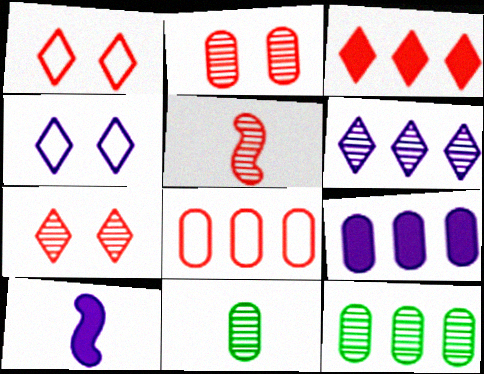[[1, 10, 12], 
[8, 9, 12]]